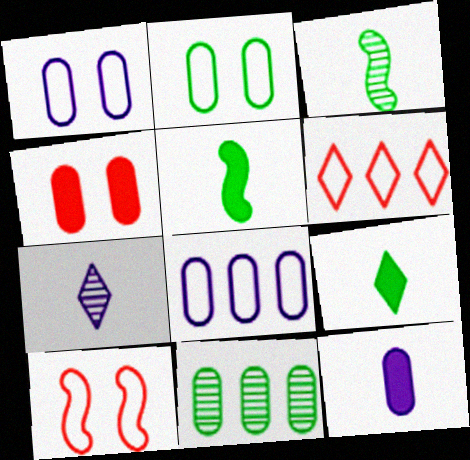[]